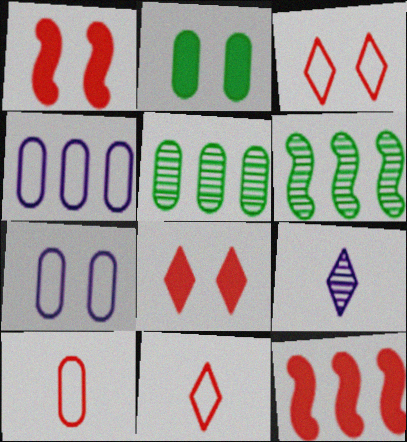[]